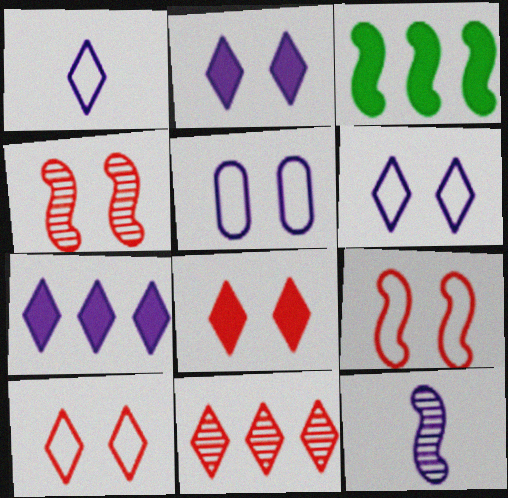[[3, 9, 12], 
[5, 7, 12]]